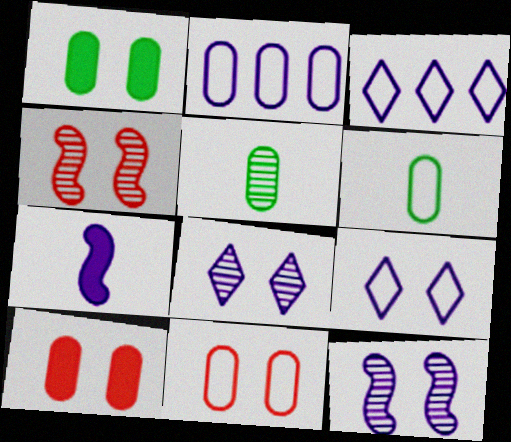[[1, 4, 9], 
[2, 5, 10], 
[2, 6, 11], 
[2, 7, 8]]